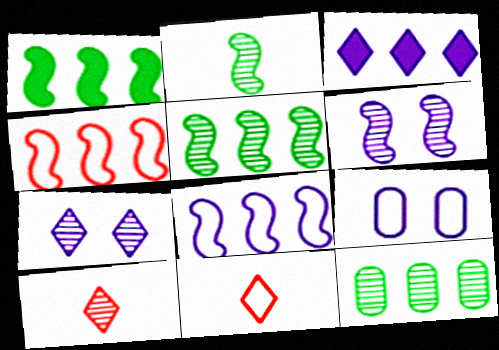[[1, 9, 10], 
[3, 4, 12], 
[6, 10, 12]]